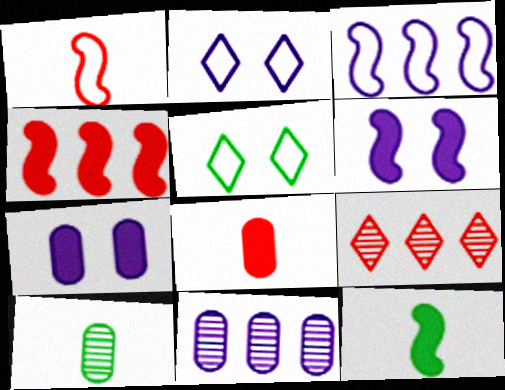[[2, 4, 10], 
[4, 6, 12]]